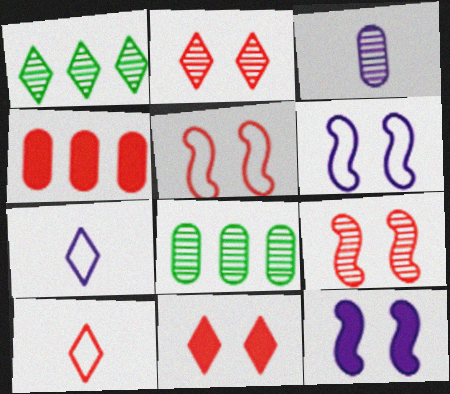[[1, 3, 9], 
[1, 7, 11], 
[4, 9, 10], 
[8, 10, 12]]